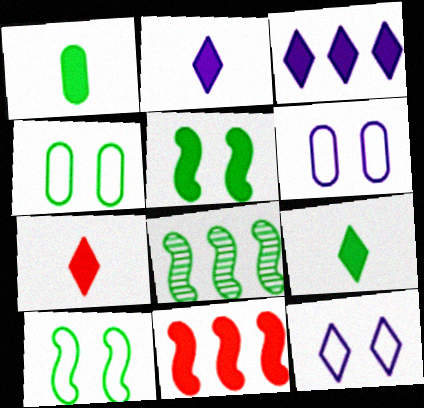[[2, 7, 9], 
[4, 8, 9], 
[6, 7, 8]]